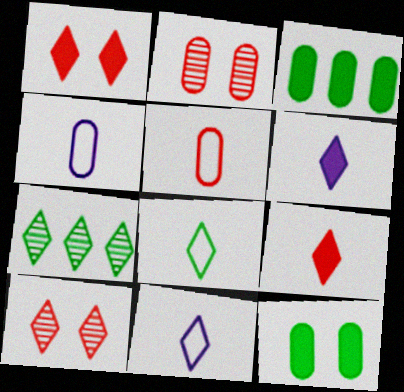[[1, 7, 11], 
[2, 3, 4]]